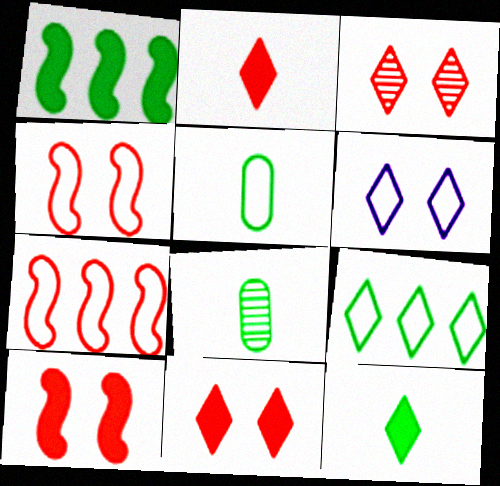[[5, 6, 7]]